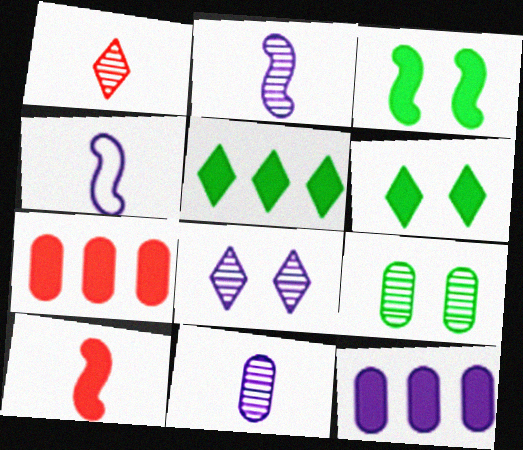[[4, 8, 12], 
[6, 10, 12]]